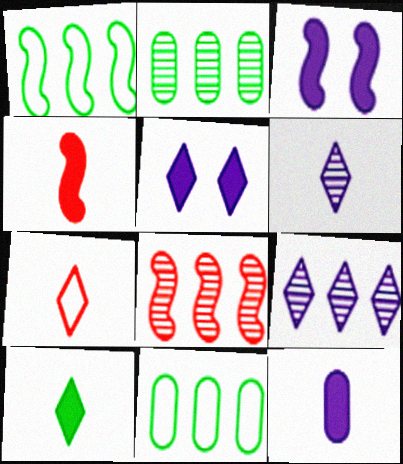[[2, 3, 7], 
[2, 8, 9], 
[4, 10, 12], 
[6, 7, 10]]